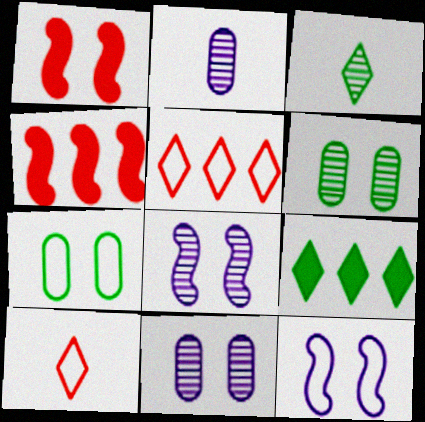[]